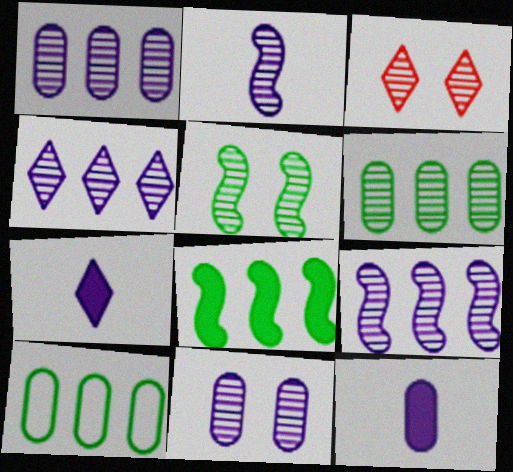[[1, 4, 9], 
[2, 3, 6], 
[2, 4, 11], 
[3, 5, 11]]